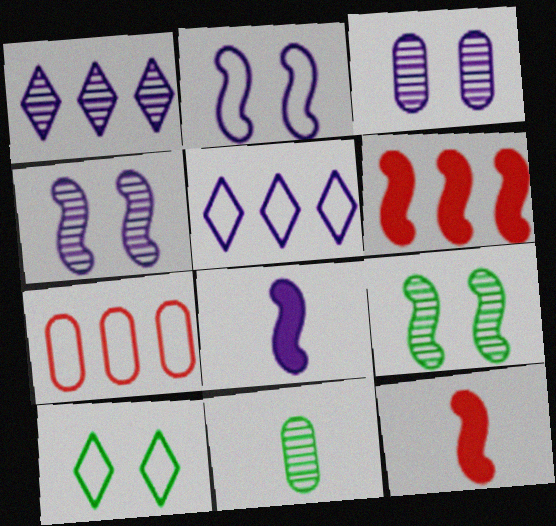[[3, 5, 8]]